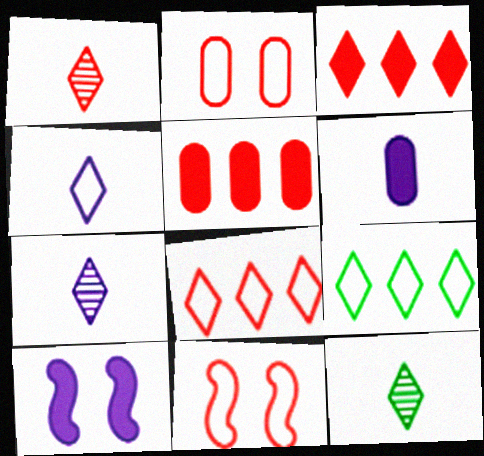[[1, 5, 11], 
[1, 7, 12]]